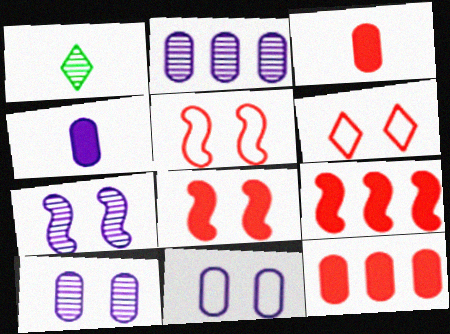[[1, 9, 11], 
[2, 4, 11]]